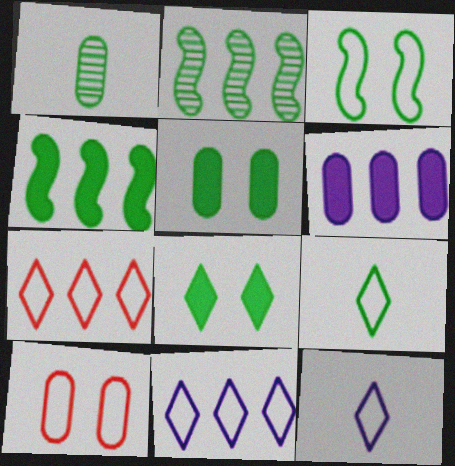[[1, 6, 10], 
[2, 5, 9], 
[2, 6, 7]]